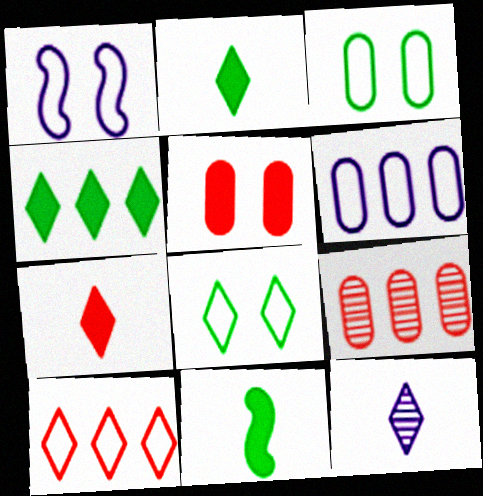[[1, 2, 9]]